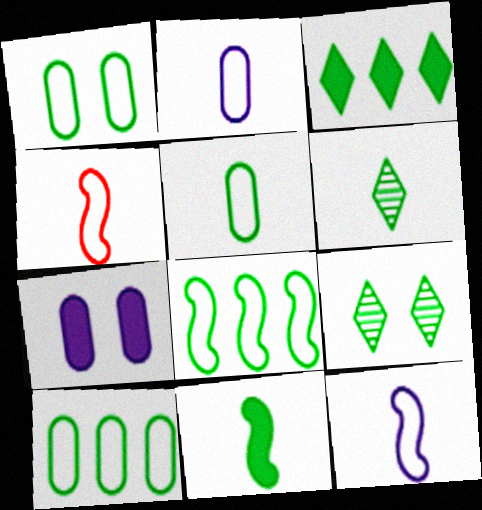[[1, 5, 10], 
[5, 6, 11], 
[9, 10, 11]]